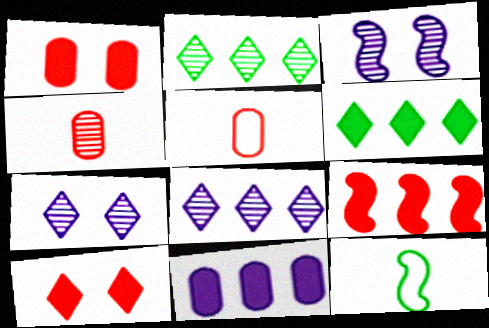[[1, 8, 12], 
[2, 3, 4], 
[3, 5, 6], 
[3, 9, 12], 
[6, 9, 11]]